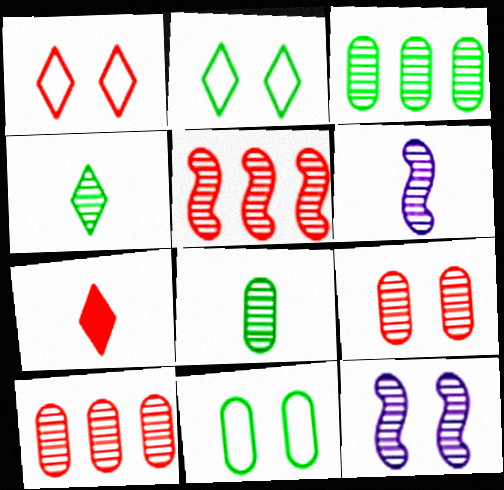[[4, 10, 12]]